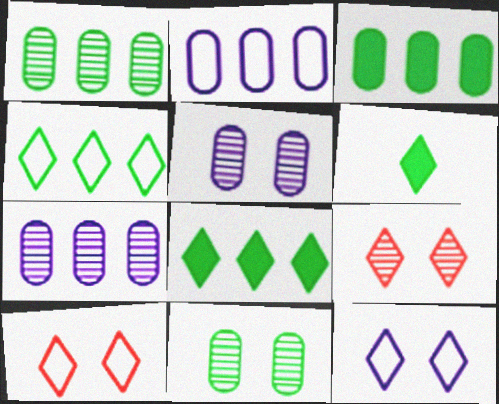[]